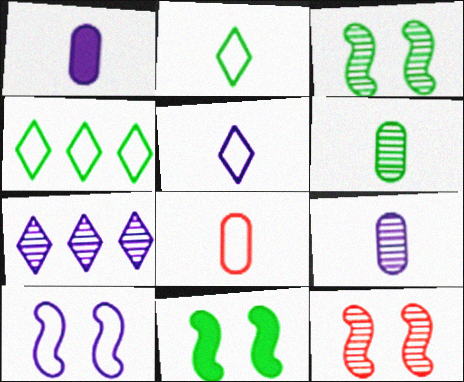[[1, 4, 12], 
[1, 6, 8], 
[1, 7, 10], 
[4, 6, 11], 
[4, 8, 10], 
[6, 7, 12], 
[7, 8, 11], 
[10, 11, 12]]